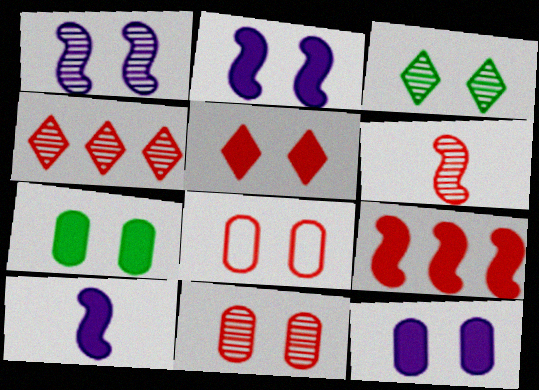[[1, 3, 11], 
[2, 3, 8], 
[2, 5, 7], 
[4, 6, 11]]